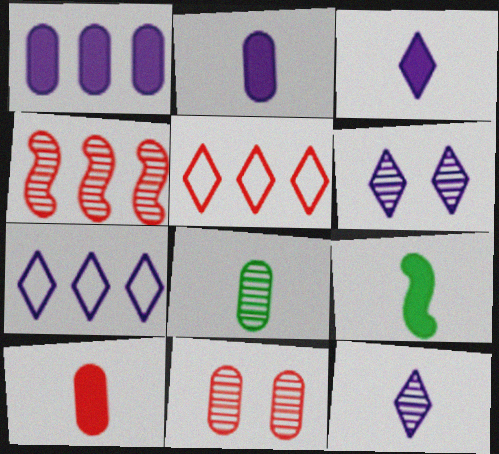[[3, 6, 7], 
[3, 9, 10], 
[4, 6, 8], 
[7, 9, 11]]